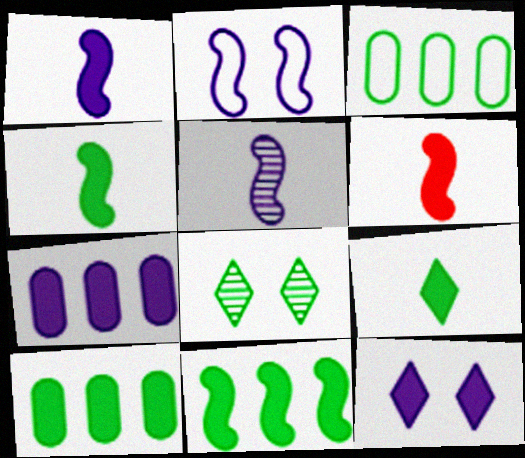[[1, 4, 6], 
[1, 7, 12], 
[3, 4, 8], 
[6, 10, 12]]